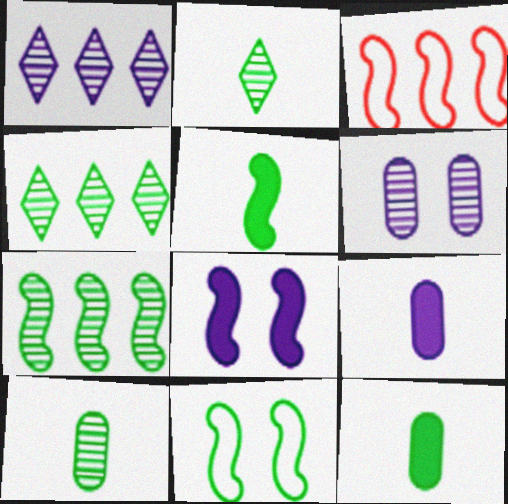[[4, 11, 12], 
[5, 7, 11]]